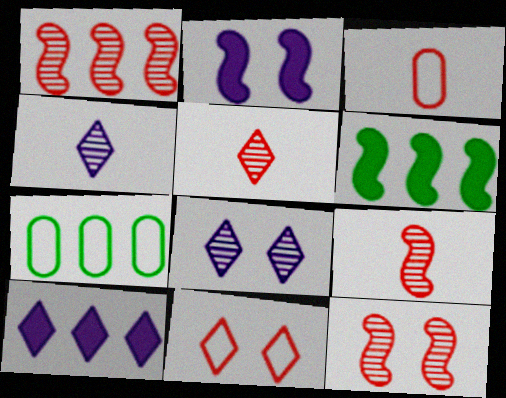[[1, 7, 10], 
[1, 9, 12], 
[2, 5, 7], 
[3, 6, 8]]